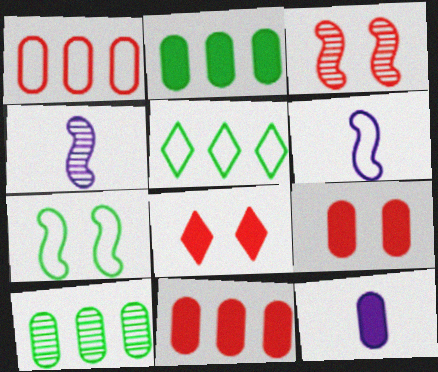[[2, 9, 12], 
[3, 5, 12], 
[4, 5, 9], 
[6, 8, 10]]